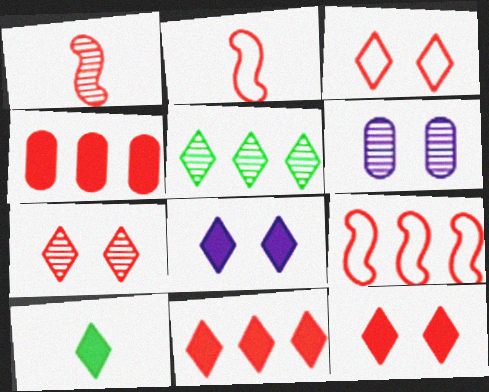[[1, 3, 4], 
[1, 5, 6], 
[2, 4, 7], 
[3, 7, 12], 
[6, 9, 10], 
[8, 10, 11]]